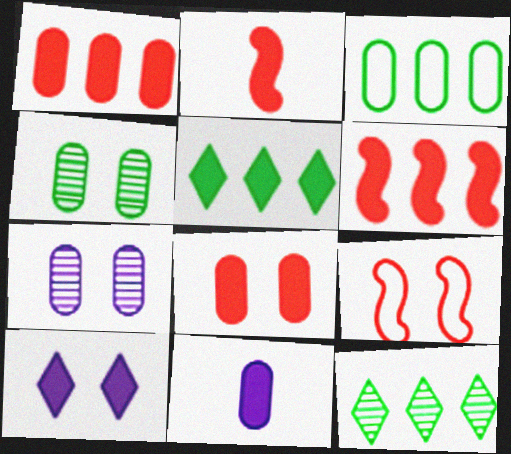[[4, 9, 10], 
[9, 11, 12]]